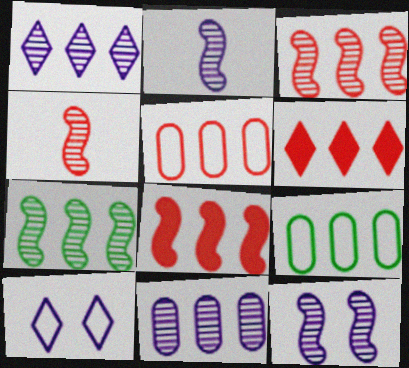[[1, 8, 9], 
[3, 5, 6], 
[4, 7, 12]]